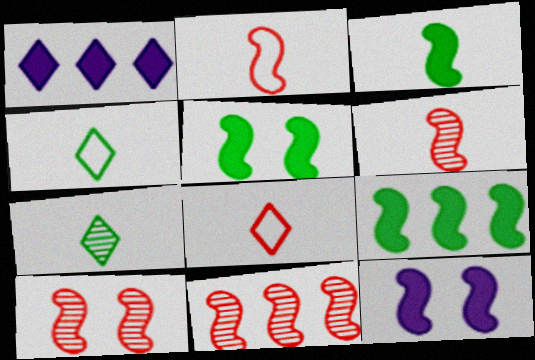[[3, 5, 9], 
[6, 10, 11]]